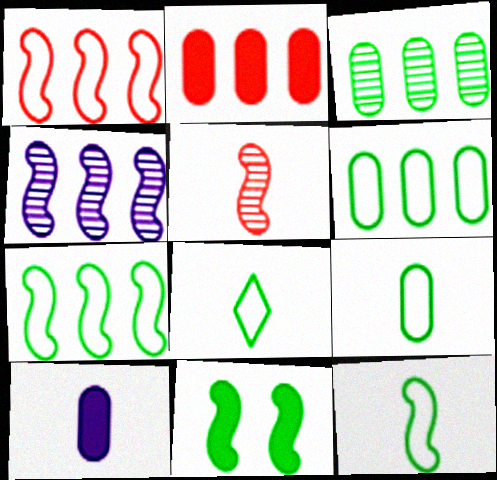[[3, 8, 11], 
[5, 8, 10], 
[8, 9, 12]]